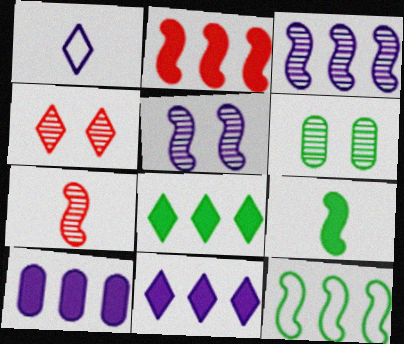[[1, 2, 6], 
[1, 4, 8], 
[1, 5, 10], 
[2, 3, 12], 
[2, 8, 10], 
[4, 5, 6]]